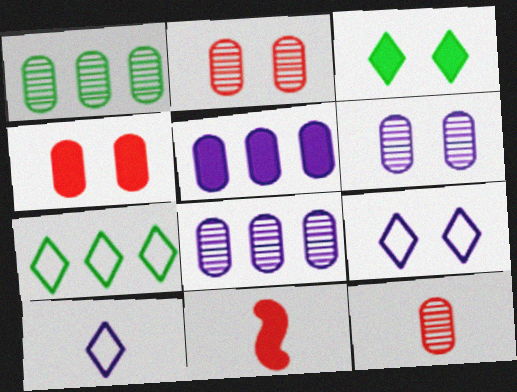[[1, 6, 12], 
[1, 9, 11], 
[3, 5, 11], 
[6, 7, 11]]